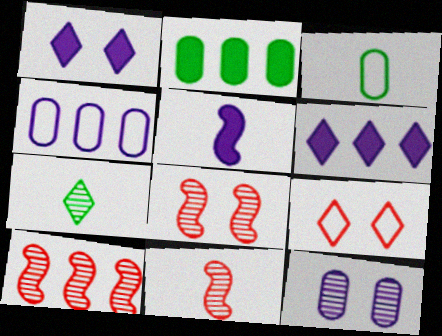[[1, 3, 10], 
[3, 6, 8], 
[6, 7, 9], 
[7, 10, 12], 
[8, 10, 11]]